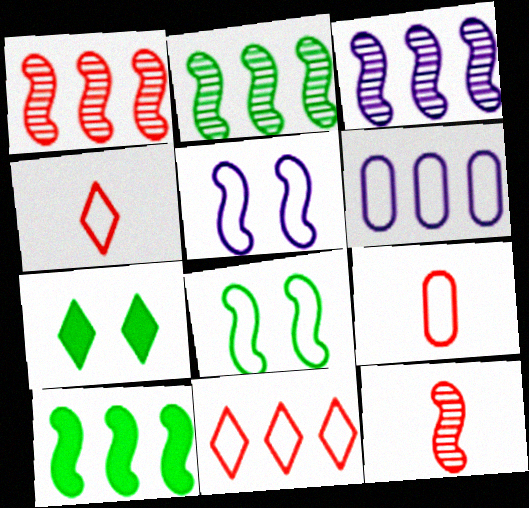[[1, 2, 3], 
[3, 7, 9], 
[4, 6, 8], 
[5, 10, 12], 
[6, 7, 12]]